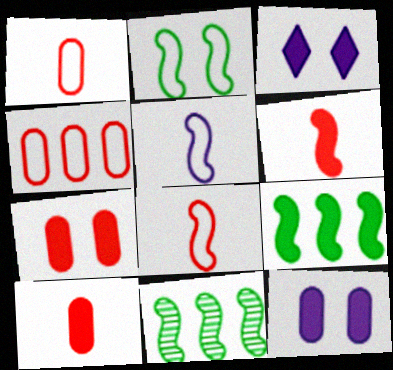[[1, 3, 11], 
[3, 9, 10]]